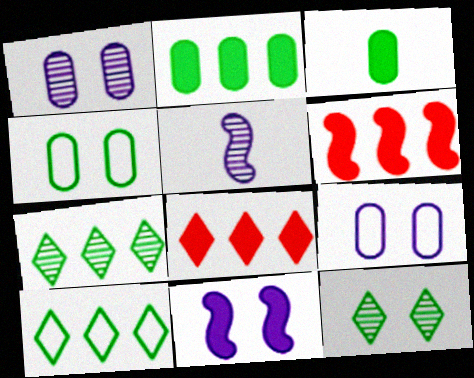[[3, 8, 11], 
[4, 5, 8]]